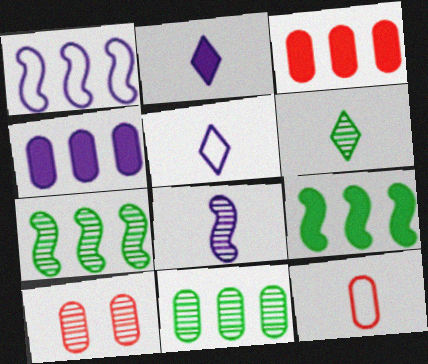[[3, 10, 12], 
[5, 9, 10]]